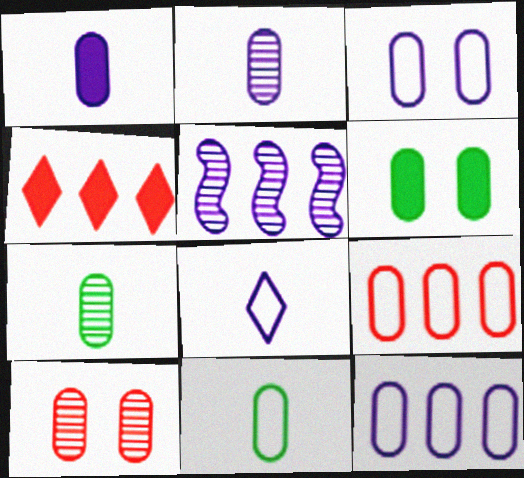[[2, 6, 9], 
[3, 6, 10], 
[3, 9, 11]]